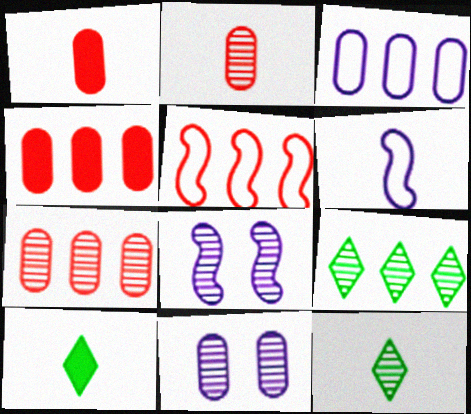[[1, 6, 12], 
[2, 6, 10], 
[2, 8, 9], 
[5, 10, 11], 
[7, 8, 12]]